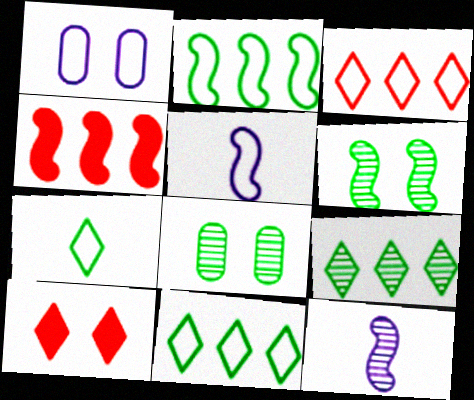[[1, 6, 10], 
[4, 5, 6]]